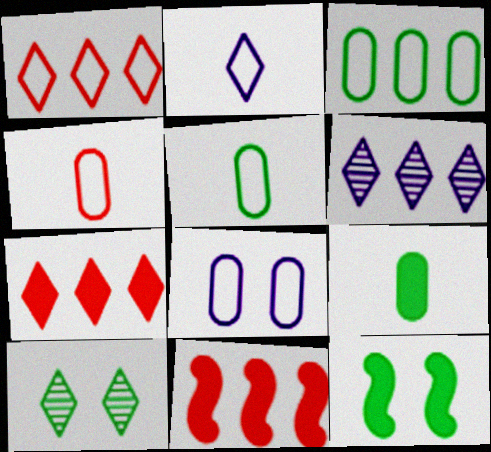[[2, 7, 10], 
[3, 4, 8], 
[3, 6, 11], 
[4, 6, 12]]